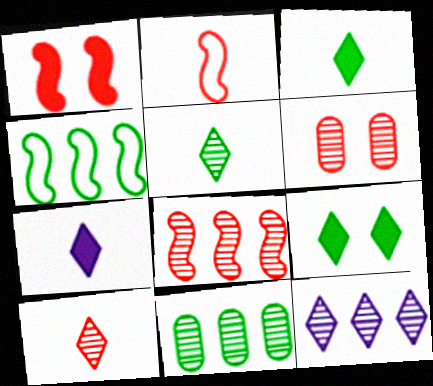[[1, 2, 8], 
[4, 6, 7], 
[6, 8, 10], 
[8, 11, 12]]